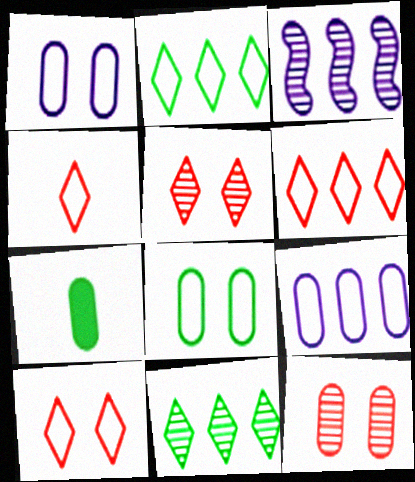[[3, 7, 10], 
[4, 6, 10], 
[7, 9, 12]]